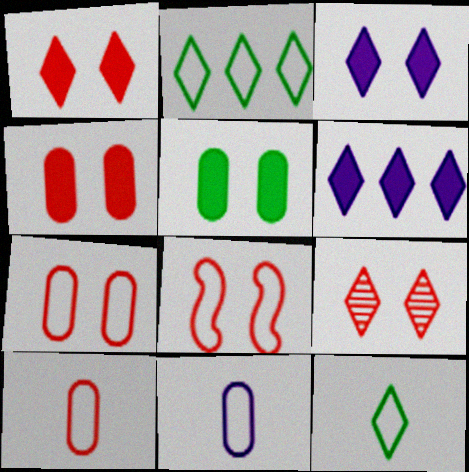[[2, 8, 11], 
[4, 8, 9], 
[6, 9, 12]]